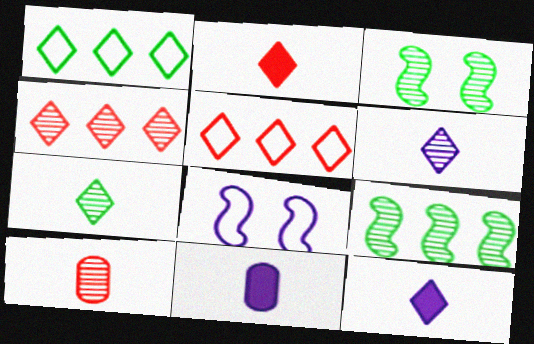[[3, 5, 11]]